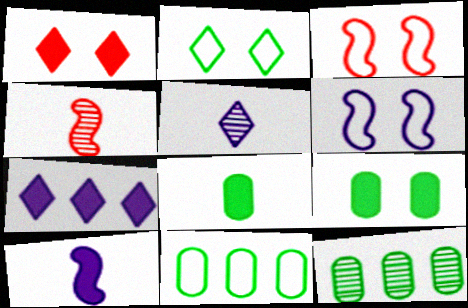[]